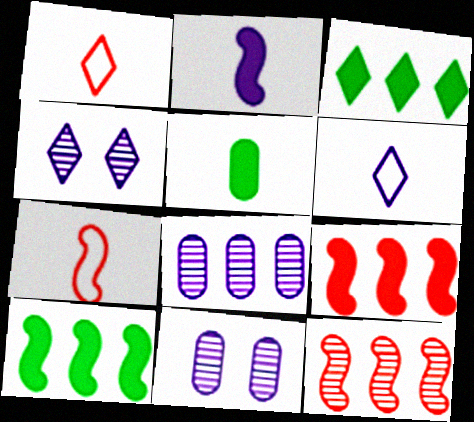[[1, 3, 4], 
[1, 10, 11], 
[3, 7, 11]]